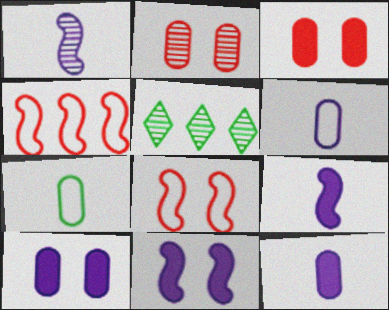[[1, 2, 5], 
[5, 8, 12]]